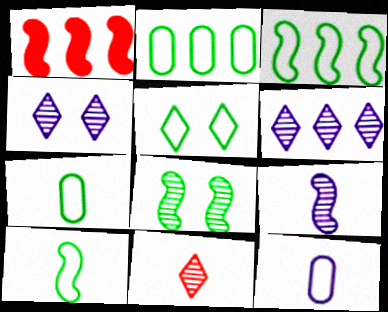[[1, 2, 6], 
[1, 4, 7], 
[2, 5, 10], 
[3, 5, 7]]